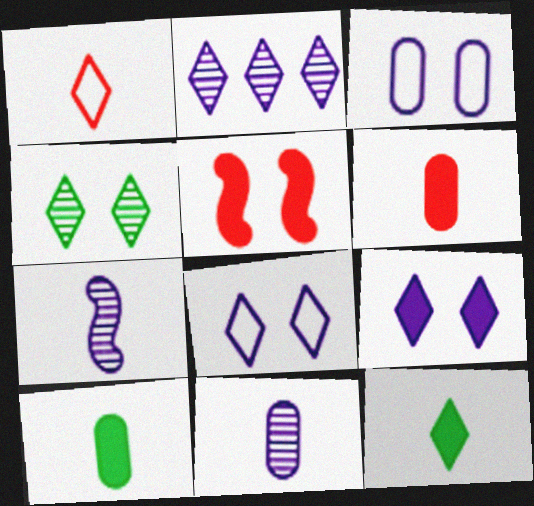[[1, 7, 10], 
[3, 4, 5]]